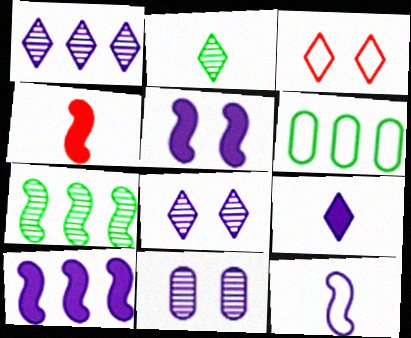[[3, 6, 12], 
[4, 6, 8]]